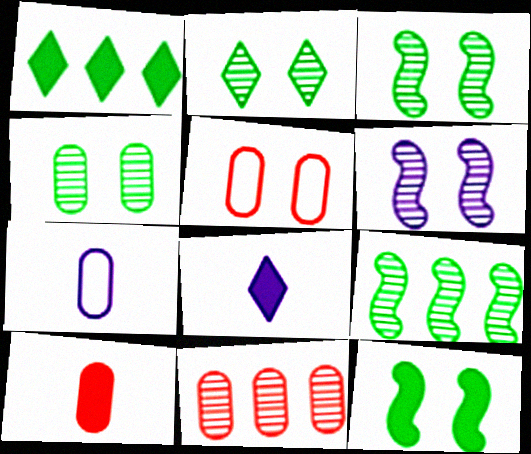[[2, 3, 4], 
[5, 8, 9], 
[5, 10, 11]]